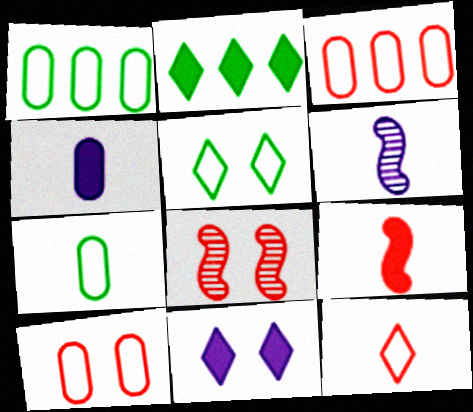[[2, 6, 10]]